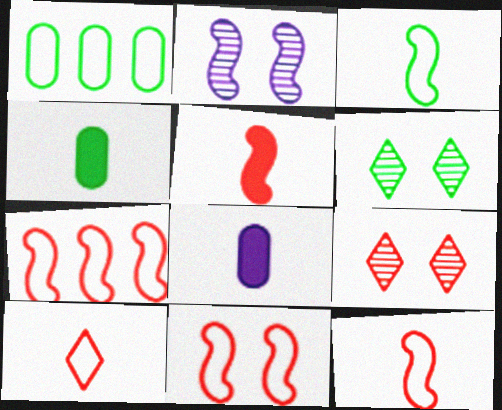[[6, 7, 8], 
[7, 11, 12]]